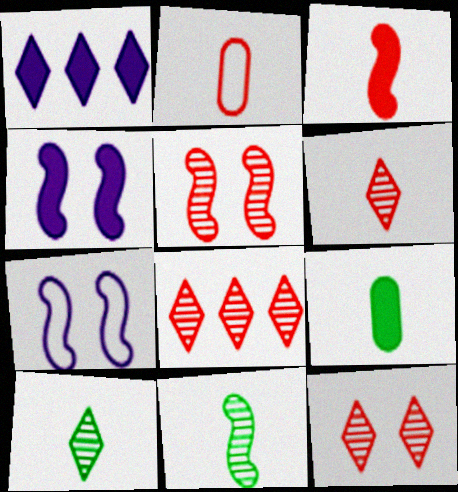[[2, 3, 6], 
[6, 8, 12], 
[7, 8, 9]]